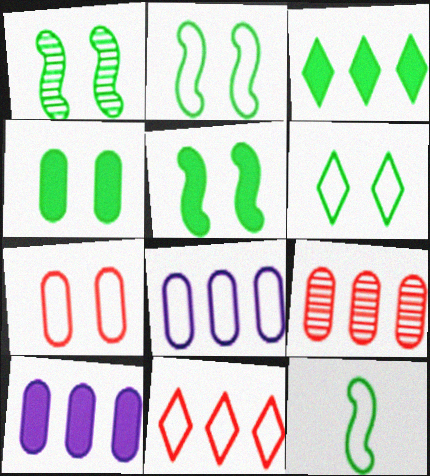[[1, 2, 5], 
[1, 4, 6]]